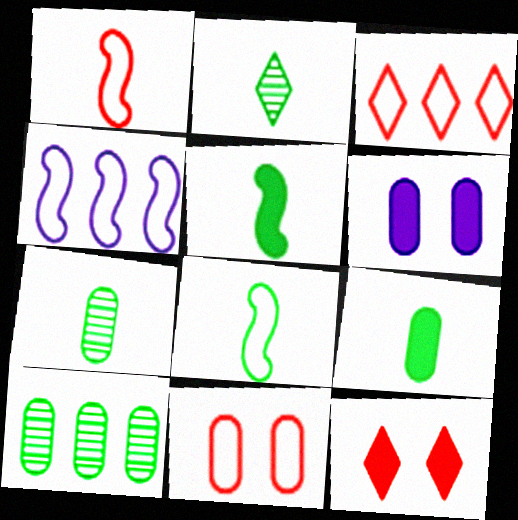[[1, 3, 11], 
[2, 8, 9], 
[4, 7, 12]]